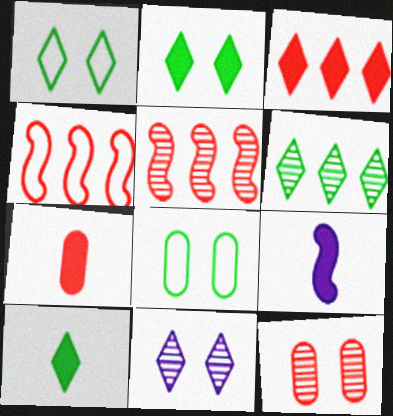[[1, 6, 10], 
[7, 9, 10]]